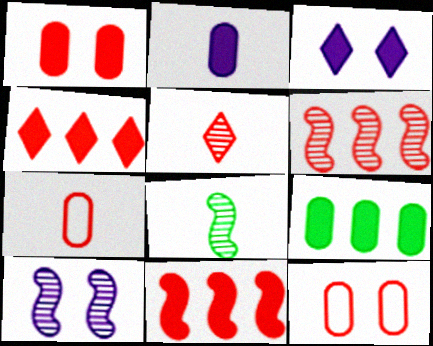[[1, 2, 9], 
[5, 11, 12], 
[6, 8, 10]]